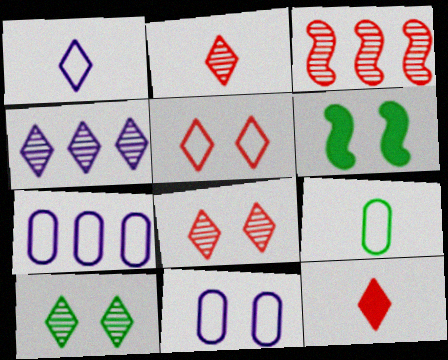[[2, 4, 10], 
[2, 6, 7], 
[6, 8, 11]]